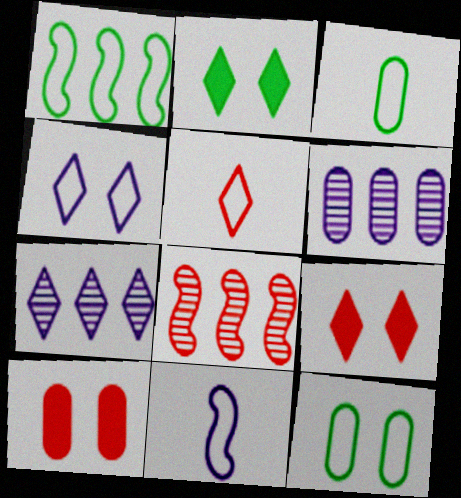[[2, 5, 7], 
[3, 5, 11], 
[3, 6, 10], 
[5, 8, 10]]